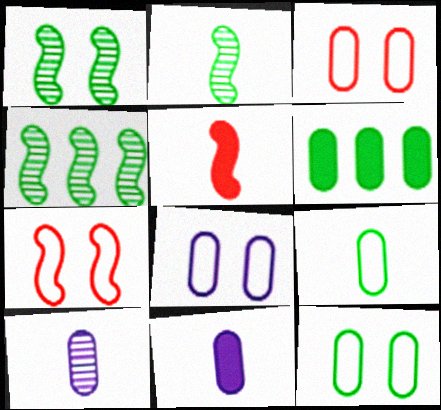[[1, 2, 4], 
[3, 6, 10], 
[3, 8, 12]]